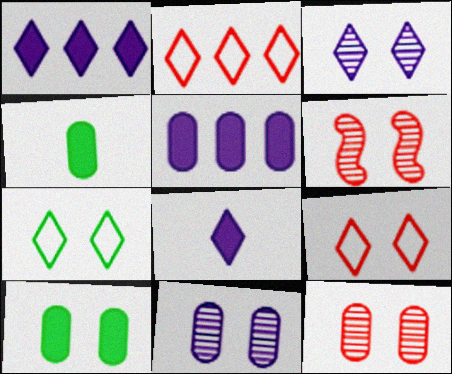[]